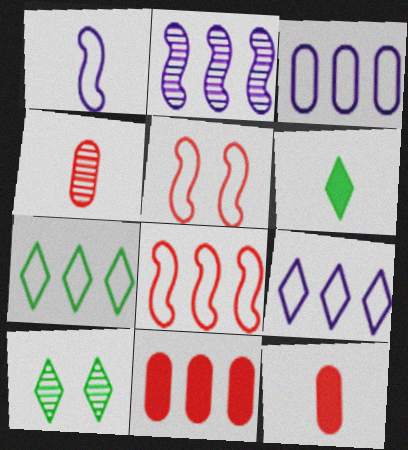[[1, 4, 6], 
[1, 10, 11], 
[2, 4, 10], 
[2, 7, 11], 
[3, 7, 8], 
[6, 7, 10]]